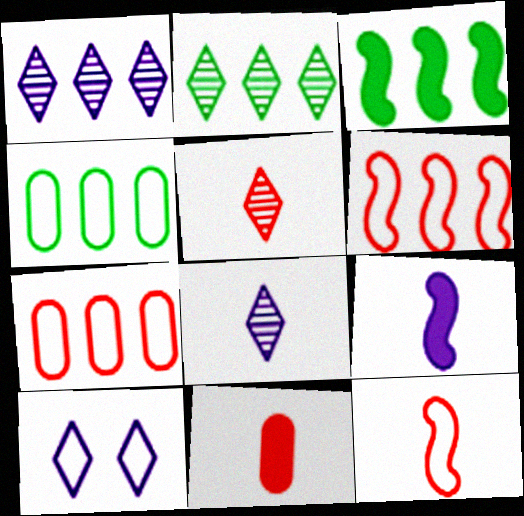[[1, 3, 7], 
[2, 3, 4], 
[4, 10, 12], 
[5, 11, 12]]